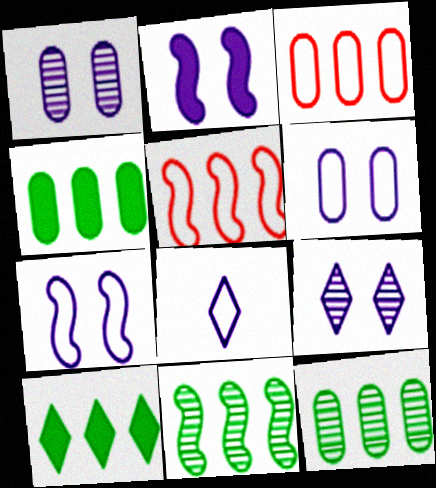[[2, 6, 9]]